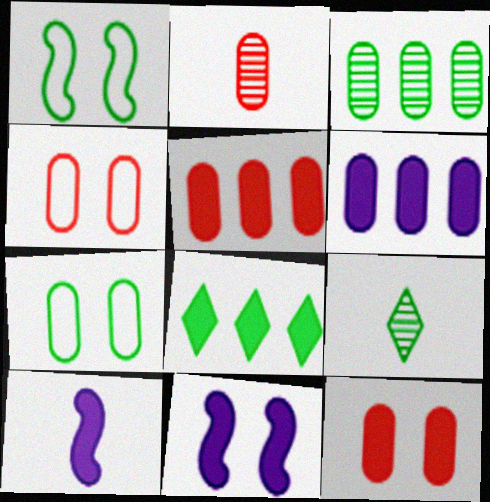[[2, 4, 5], 
[2, 6, 7], 
[8, 10, 12]]